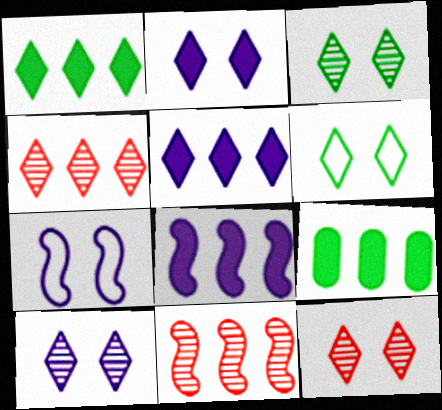[[2, 6, 12], 
[3, 10, 12]]